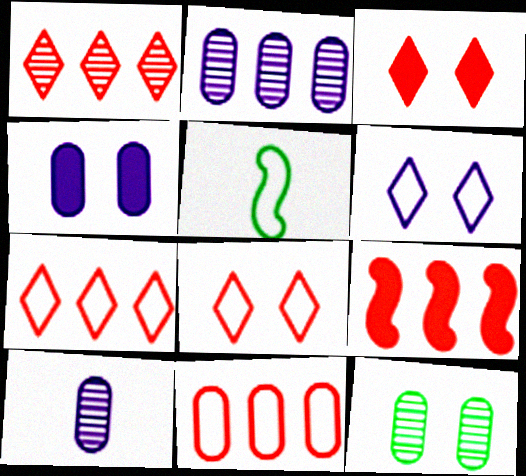[[1, 4, 5], 
[1, 9, 11], 
[2, 3, 5], 
[5, 6, 11]]